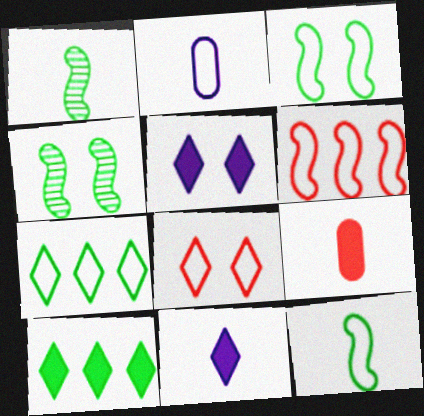[]